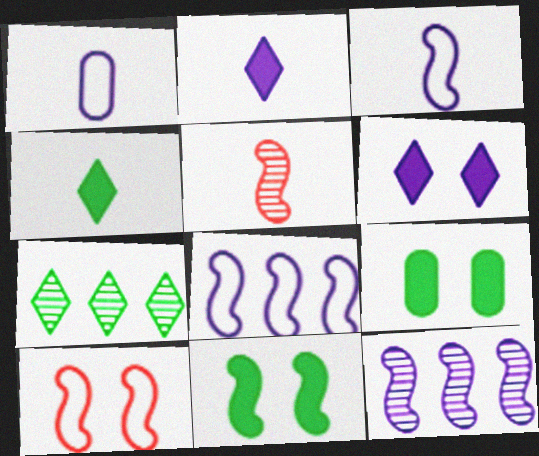[[1, 4, 5], 
[1, 6, 12], 
[5, 8, 11]]